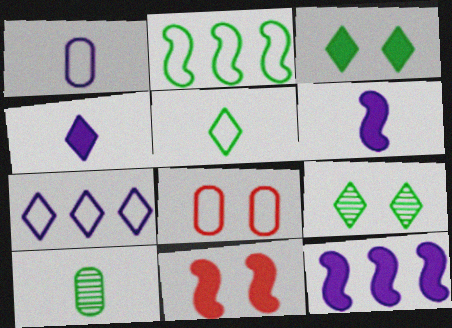[[2, 3, 10], 
[7, 10, 11]]